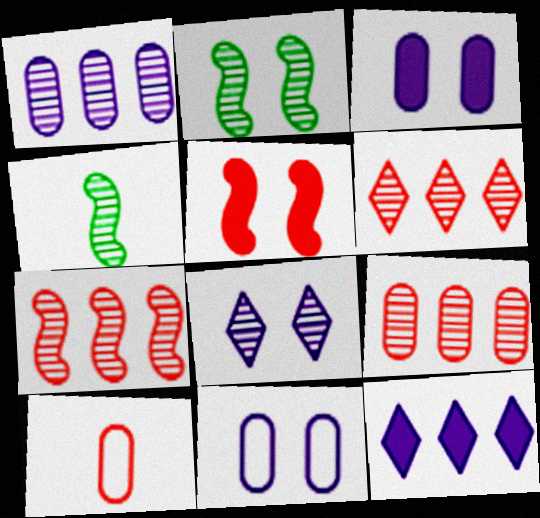[[2, 10, 12], 
[4, 8, 9], 
[5, 6, 10], 
[6, 7, 9]]